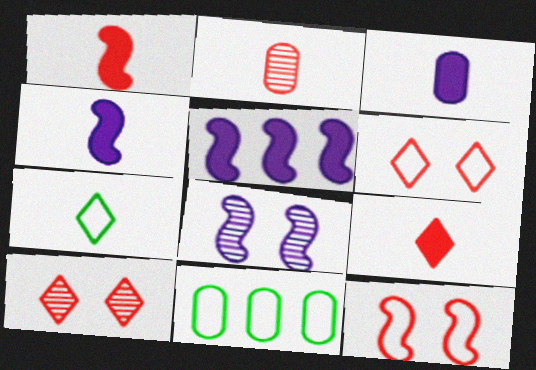[[2, 4, 7], 
[4, 10, 11], 
[8, 9, 11]]